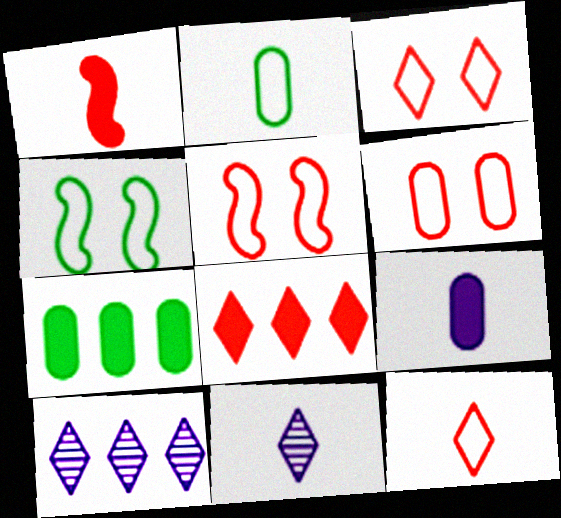[[1, 2, 11], 
[3, 5, 6], 
[5, 7, 11]]